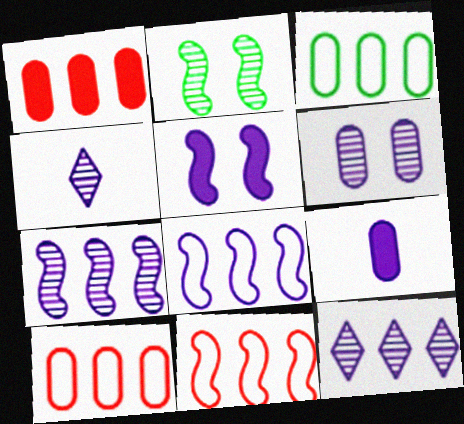[[4, 6, 7]]